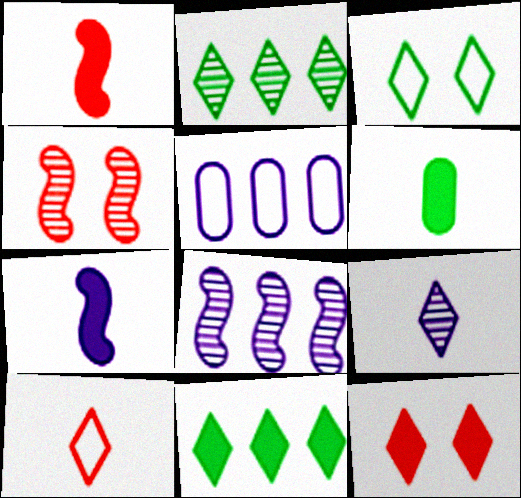[]